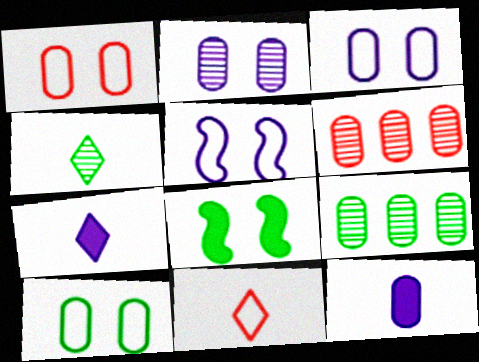[[1, 3, 10], 
[1, 9, 12], 
[4, 7, 11], 
[6, 10, 12]]